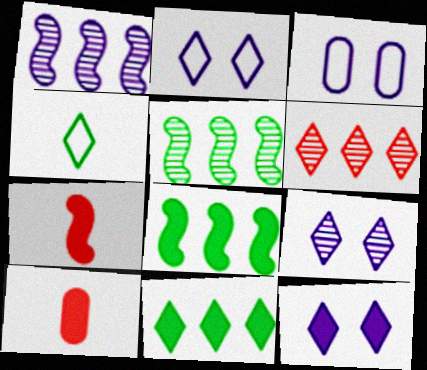[[2, 5, 10], 
[2, 9, 12], 
[4, 6, 12], 
[8, 10, 12]]